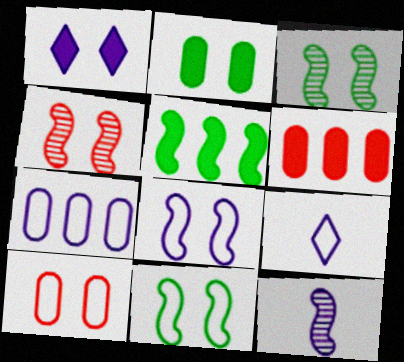[[1, 3, 10], 
[1, 7, 12], 
[3, 6, 9], 
[7, 8, 9]]